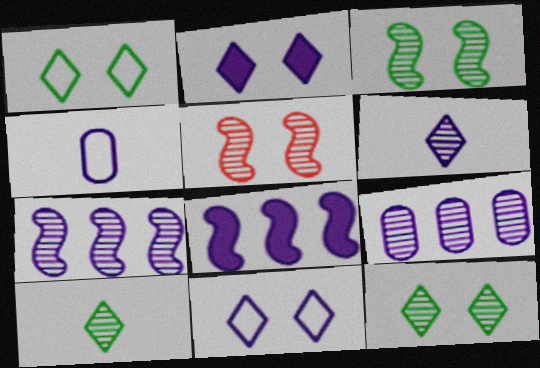[[2, 4, 7], 
[5, 9, 10]]